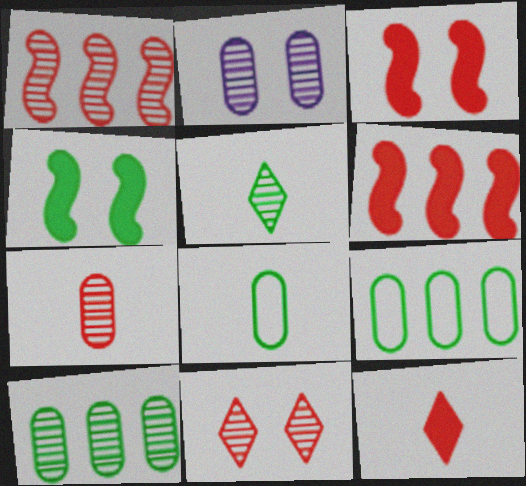[[1, 2, 5], 
[1, 7, 11], 
[2, 7, 10], 
[4, 5, 9]]